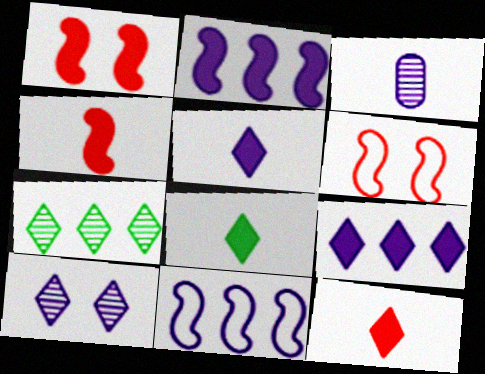[[5, 8, 12]]